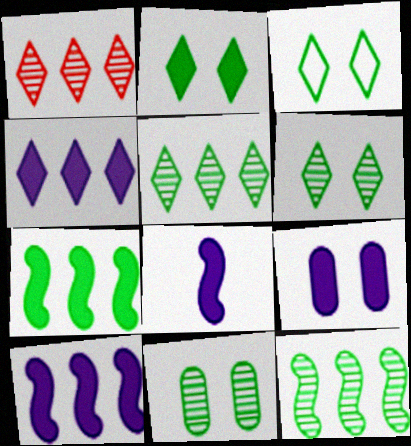[[2, 3, 6], 
[4, 8, 9]]